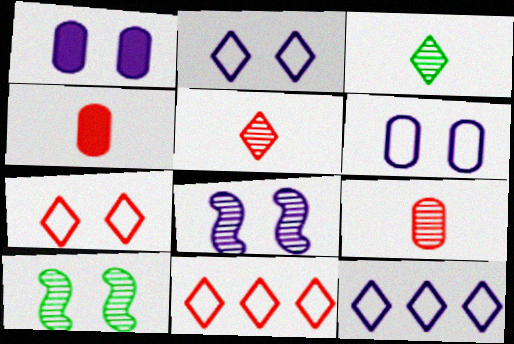[[1, 2, 8], 
[1, 7, 10], 
[4, 10, 12]]